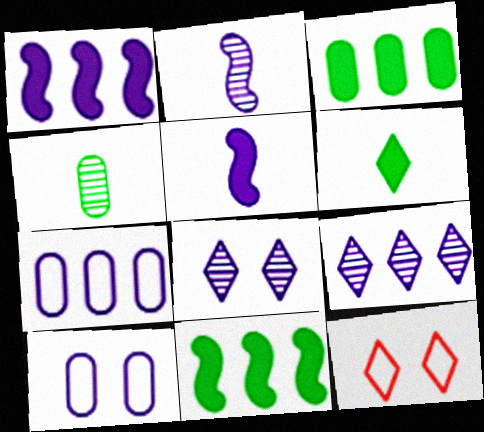[[1, 4, 12], 
[1, 7, 9], 
[2, 3, 12], 
[5, 7, 8], 
[5, 9, 10], 
[6, 9, 12]]